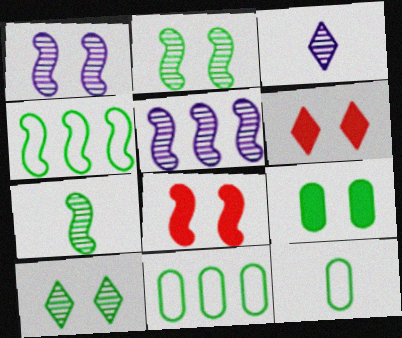[[3, 8, 11], 
[5, 6, 12]]